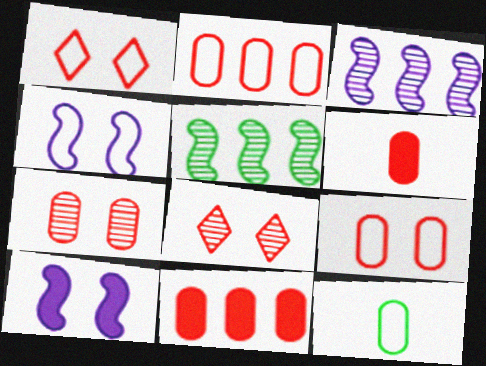[[2, 6, 7]]